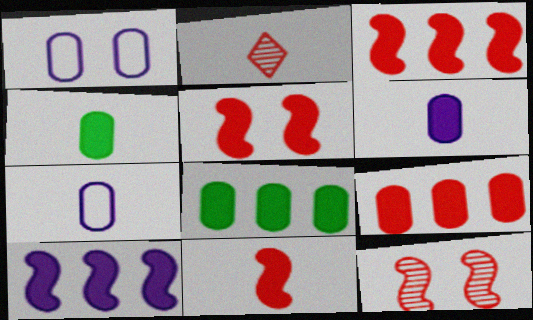[[3, 5, 11]]